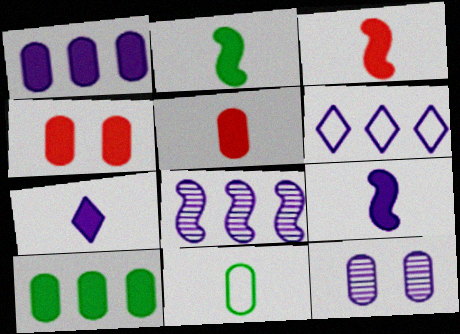[[1, 6, 8], 
[2, 3, 9], 
[2, 5, 7], 
[6, 9, 12]]